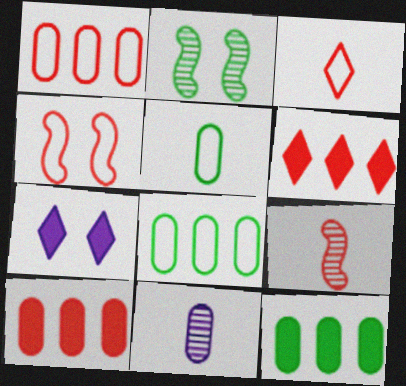[[1, 3, 4], 
[7, 8, 9]]